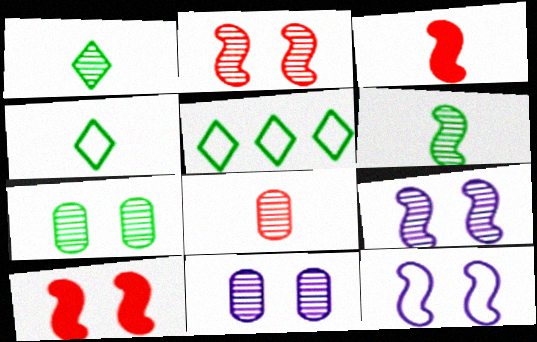[[3, 5, 11]]